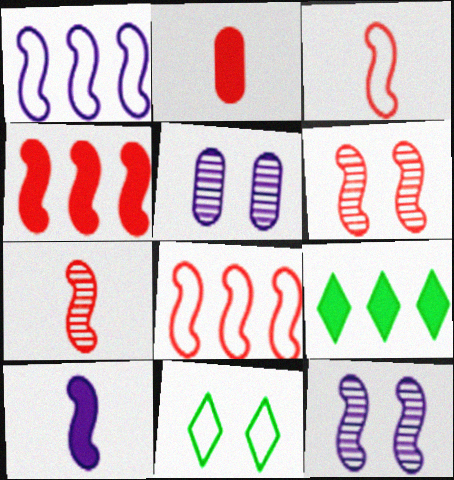[[1, 10, 12], 
[3, 4, 6], 
[3, 5, 9]]